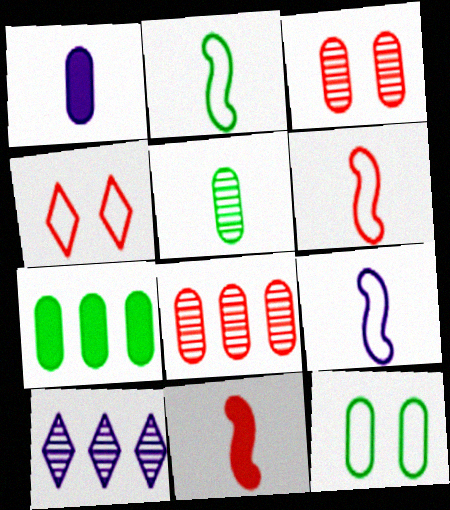[[1, 8, 12], 
[2, 6, 9], 
[4, 8, 11], 
[5, 7, 12], 
[10, 11, 12]]